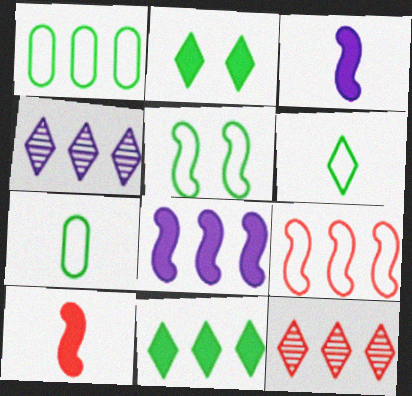[[1, 5, 6], 
[1, 8, 12]]